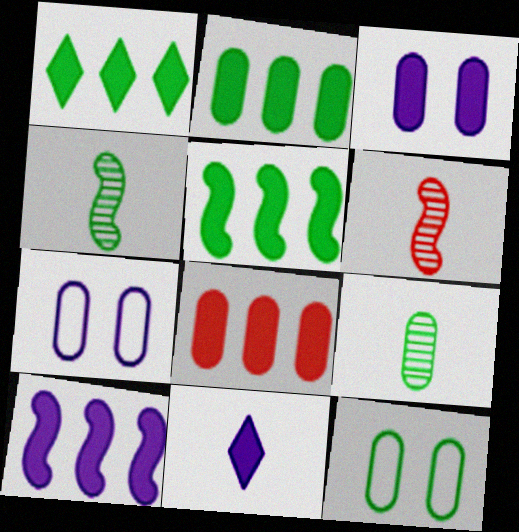[[1, 2, 5], 
[1, 4, 12], 
[1, 6, 7], 
[1, 8, 10], 
[2, 9, 12], 
[3, 10, 11], 
[7, 8, 9]]